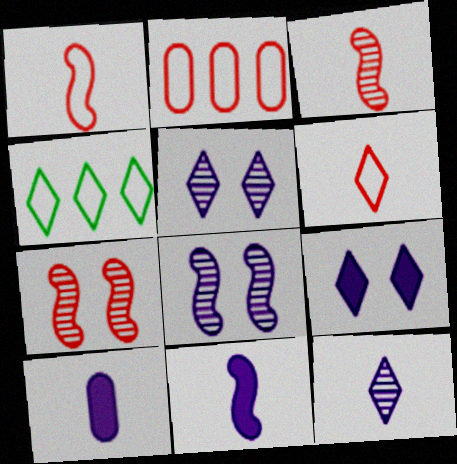[[4, 7, 10]]